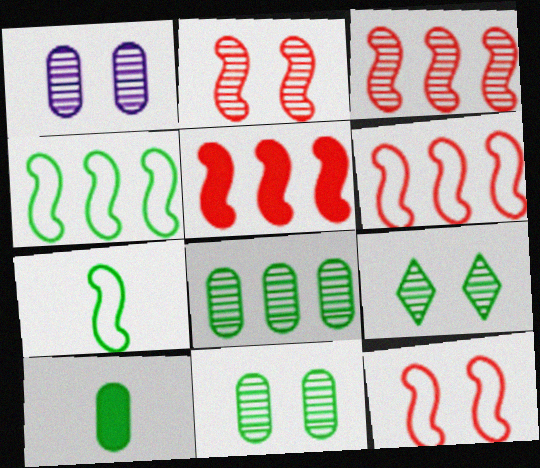[[1, 2, 9], 
[3, 5, 6], 
[4, 9, 10]]